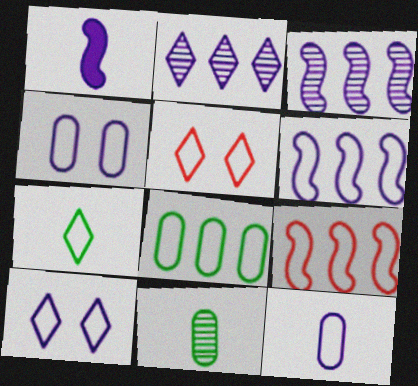[[1, 2, 4], 
[4, 7, 9], 
[6, 10, 12]]